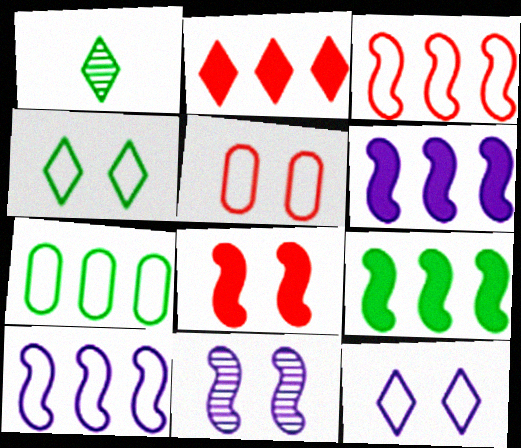[[1, 2, 12], 
[1, 5, 6]]